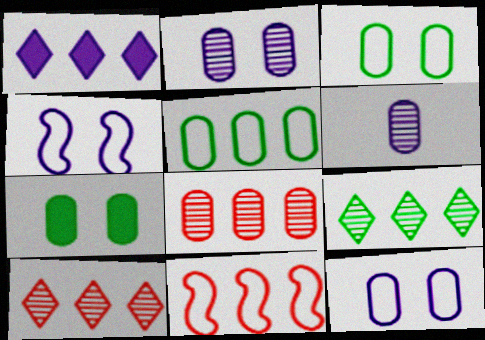[[1, 4, 6]]